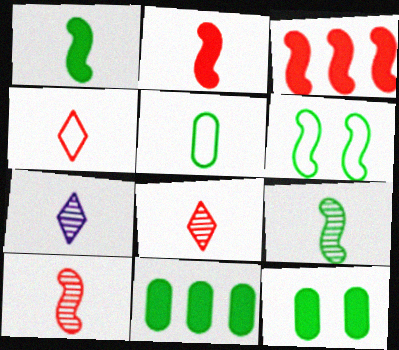[[2, 5, 7]]